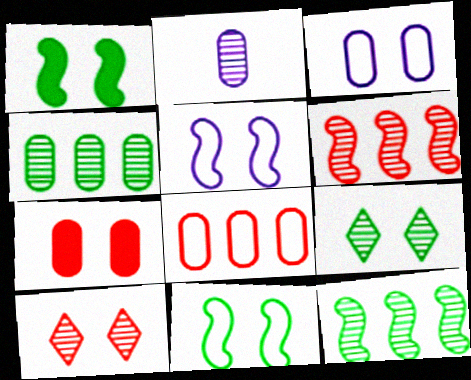[[1, 3, 10], 
[2, 6, 9], 
[2, 10, 12], 
[5, 7, 9]]